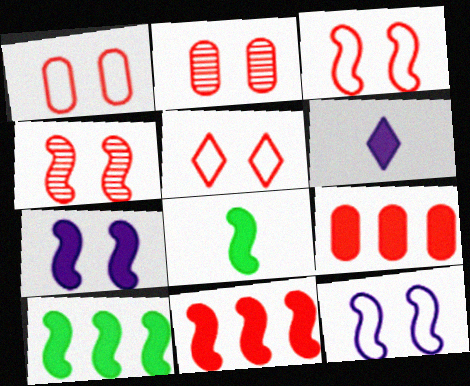[[1, 3, 5], 
[7, 8, 11]]